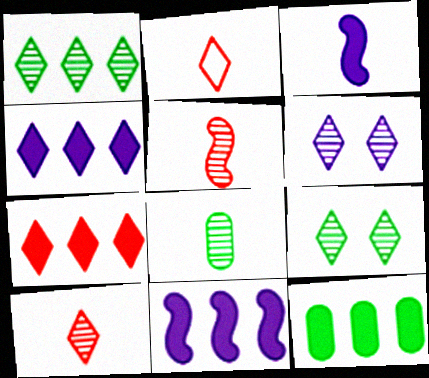[[1, 6, 10], 
[2, 3, 8], 
[2, 4, 9], 
[7, 11, 12]]